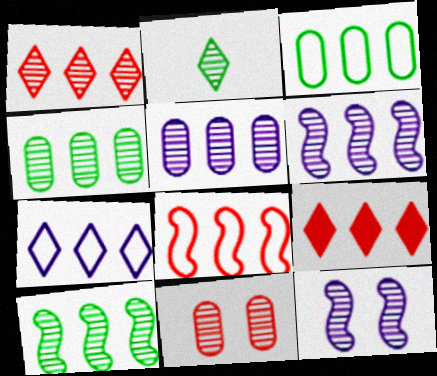[[1, 4, 6], 
[1, 5, 10], 
[2, 6, 11], 
[3, 6, 9], 
[3, 7, 8]]